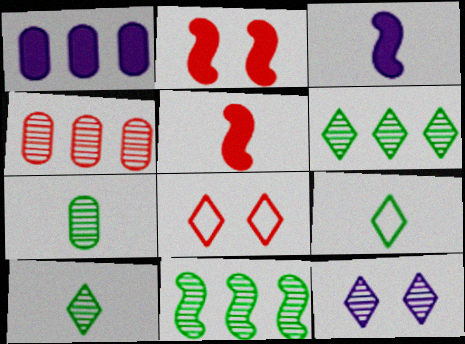[[4, 5, 8]]